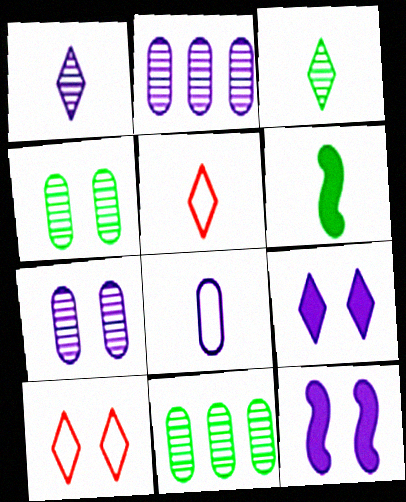[[2, 6, 10], 
[4, 10, 12], 
[5, 11, 12]]